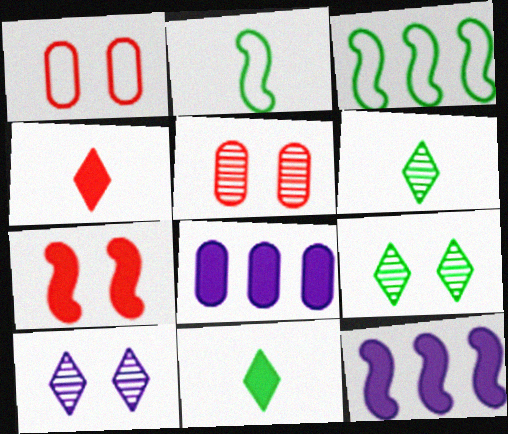[[1, 6, 12], 
[7, 8, 11]]